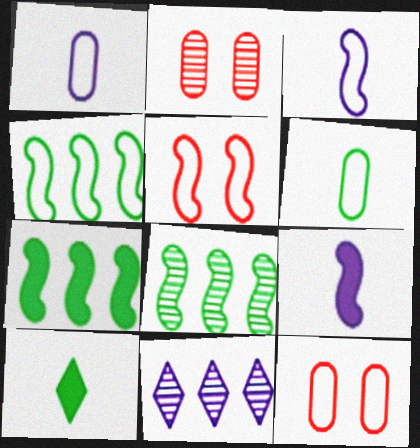[[3, 4, 5], 
[4, 7, 8], 
[5, 8, 9]]